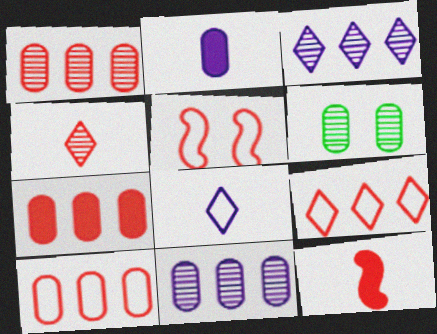[[1, 7, 10], 
[2, 6, 10], 
[4, 5, 7]]